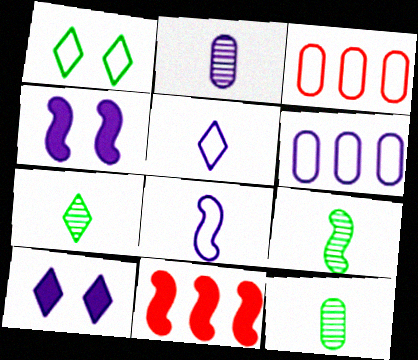[[1, 2, 11], 
[1, 3, 8], 
[3, 4, 7], 
[3, 9, 10], 
[7, 9, 12]]